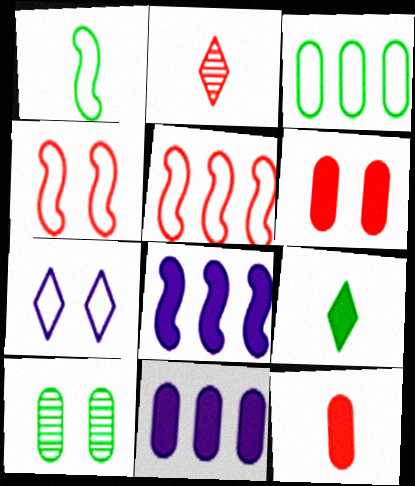[[2, 5, 6], 
[6, 8, 9]]